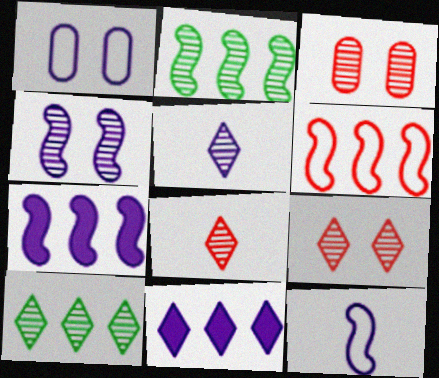[[1, 5, 7], 
[2, 3, 5], 
[2, 6, 7], 
[4, 7, 12], 
[5, 9, 10]]